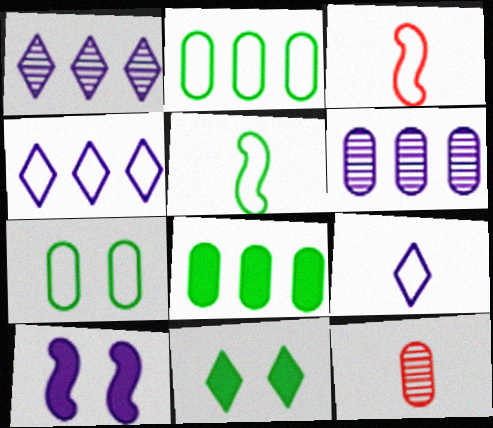[[3, 4, 7], 
[3, 6, 11], 
[6, 9, 10]]